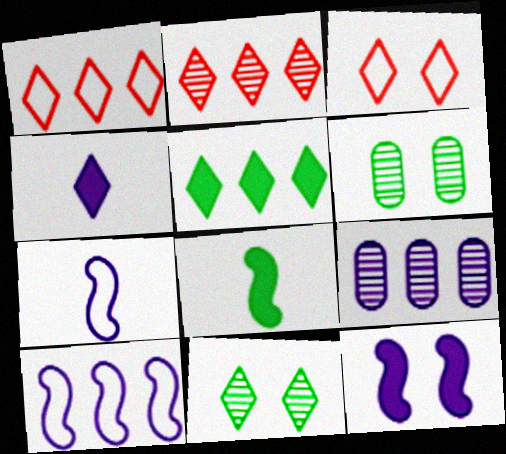[[1, 4, 11], 
[3, 6, 12], 
[3, 8, 9]]